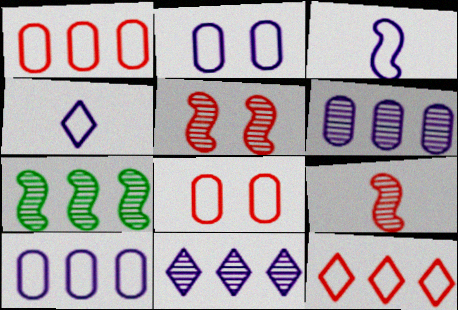[]